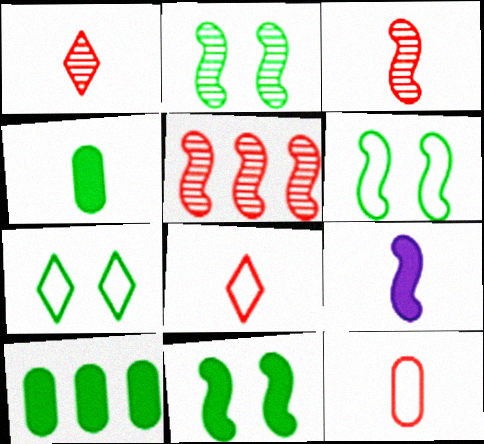[[2, 6, 11], 
[5, 6, 9]]